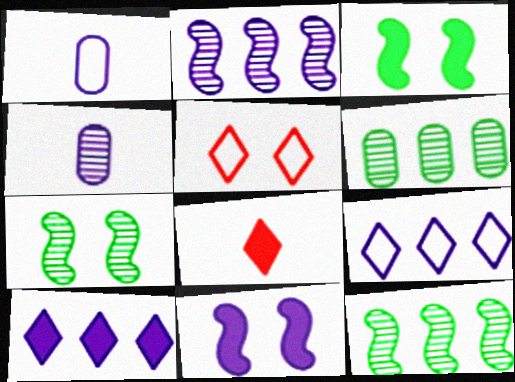[[4, 9, 11]]